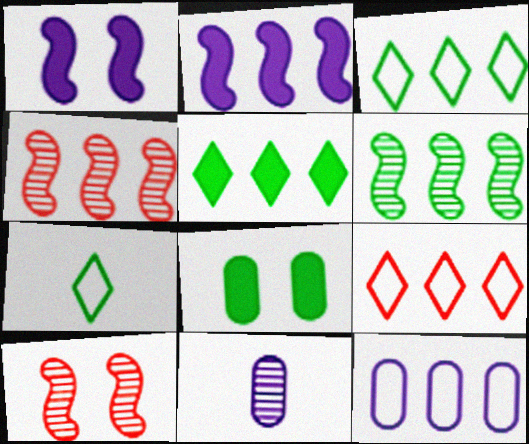[[4, 5, 12], 
[6, 7, 8]]